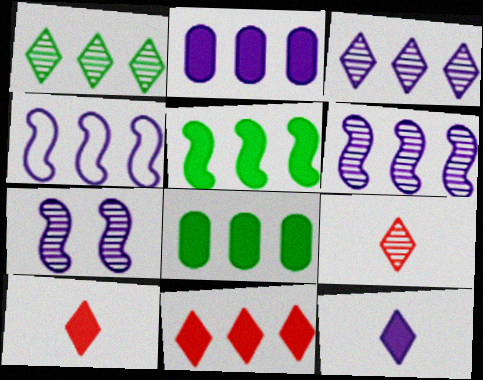[[2, 3, 4], 
[2, 5, 11]]